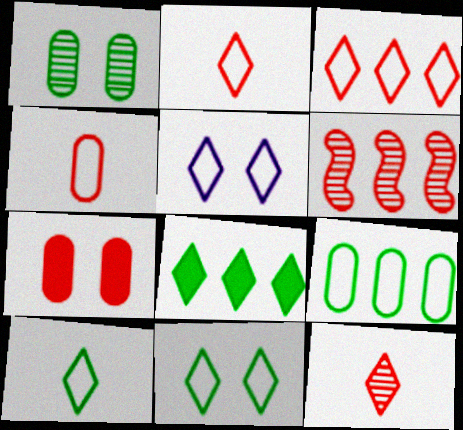[[2, 6, 7], 
[3, 5, 10], 
[5, 8, 12]]